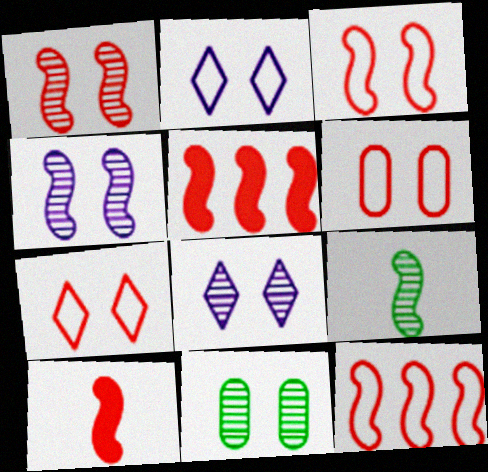[[1, 8, 11], 
[1, 10, 12], 
[3, 6, 7]]